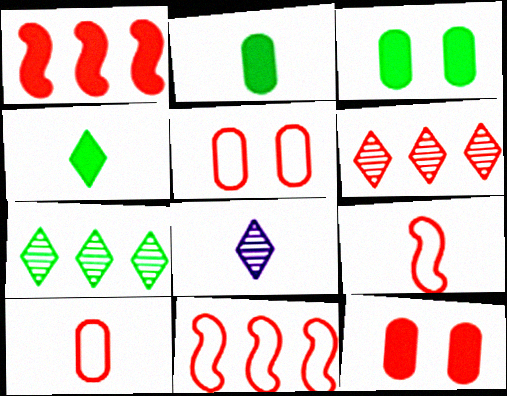[[2, 8, 9], 
[3, 8, 11], 
[6, 9, 12]]